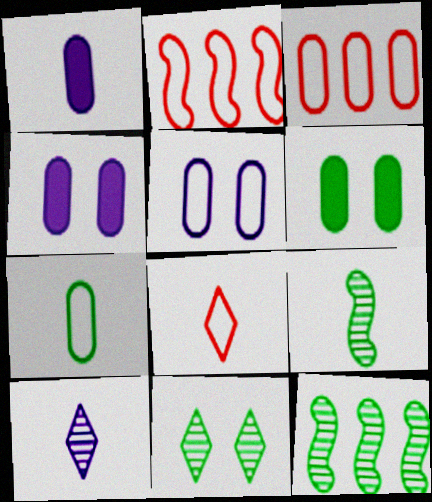[[1, 2, 11], 
[1, 8, 9], 
[2, 6, 10], 
[3, 5, 7], 
[4, 8, 12]]